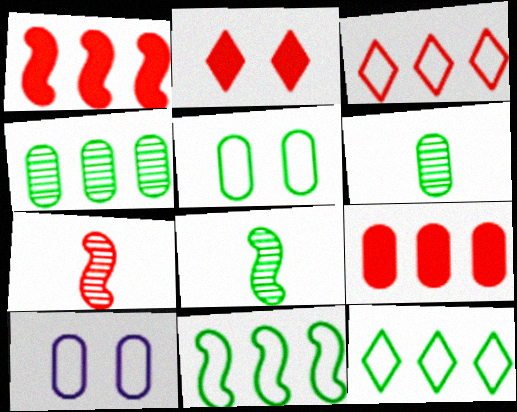[[6, 9, 10]]